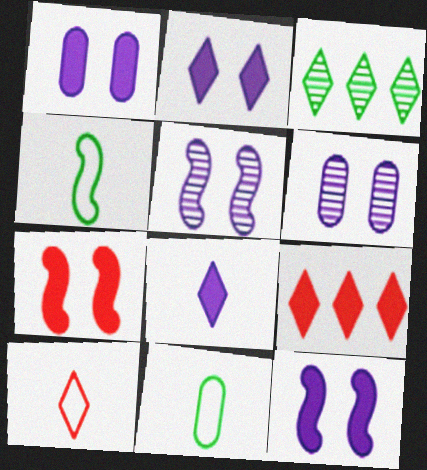[[1, 2, 12], 
[2, 3, 10], 
[4, 6, 9], 
[5, 9, 11]]